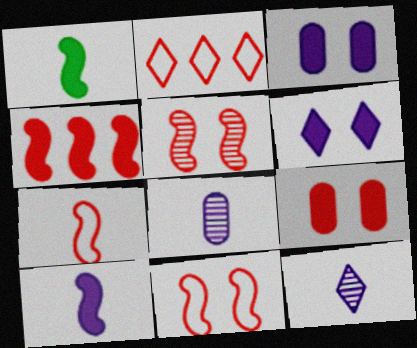[[4, 5, 7]]